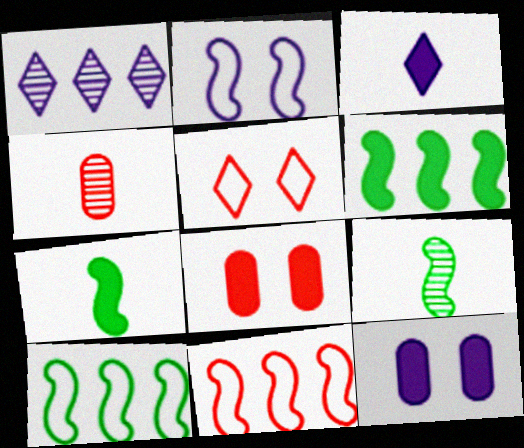[[3, 6, 8]]